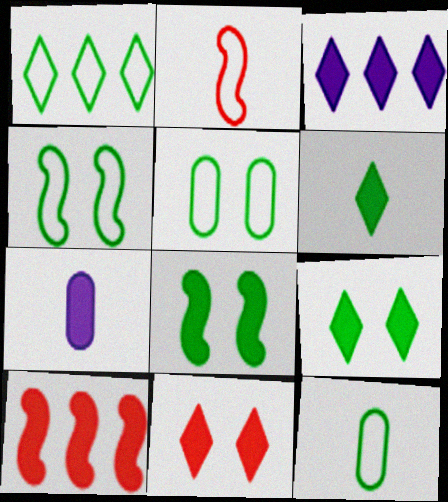[[1, 4, 12], 
[3, 6, 11], 
[7, 9, 10]]